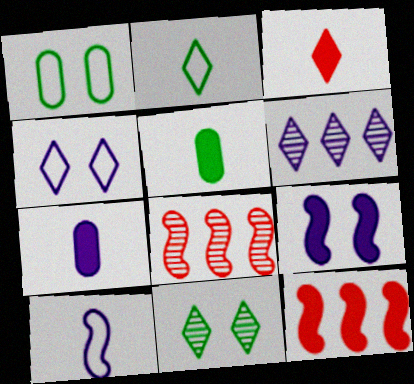[[4, 5, 8]]